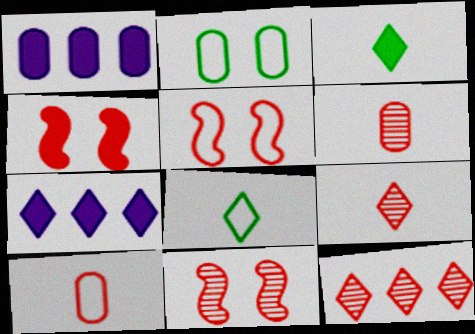[[1, 2, 6], 
[1, 3, 4], 
[1, 8, 11], 
[4, 5, 11], 
[4, 10, 12], 
[6, 11, 12]]